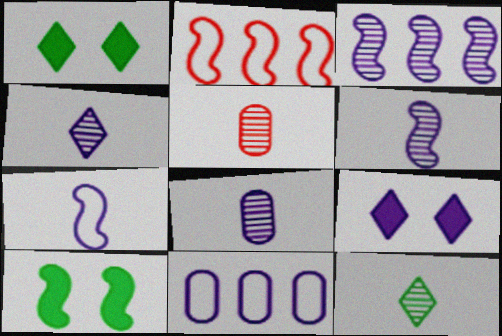[[1, 2, 8], 
[2, 6, 10], 
[4, 6, 8], 
[5, 6, 12], 
[6, 9, 11]]